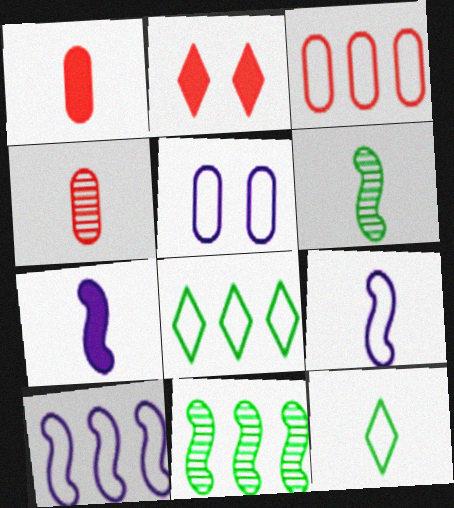[[3, 8, 10], 
[4, 7, 12]]